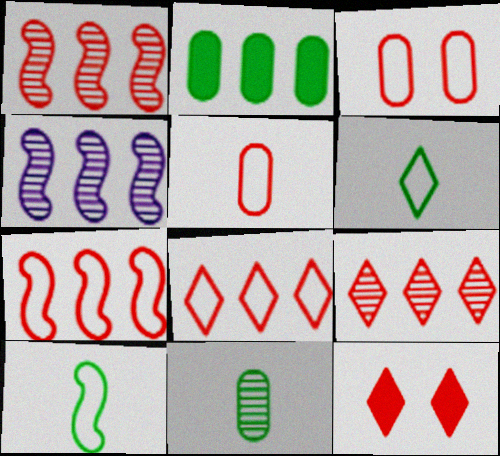[[1, 5, 12], 
[2, 4, 8]]